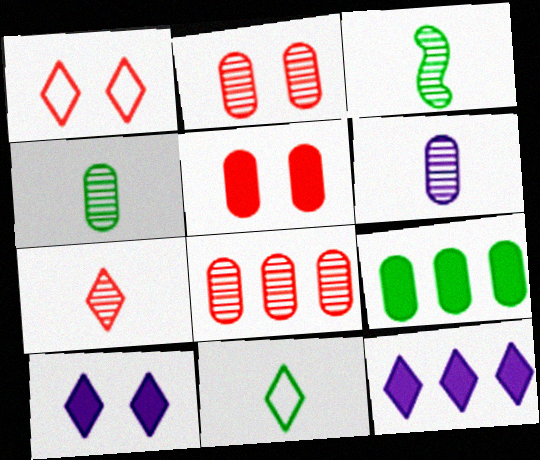[[3, 6, 7]]